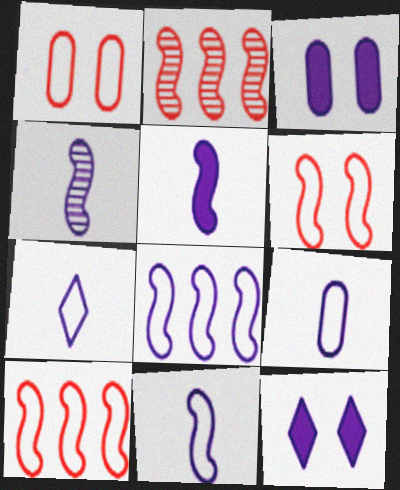[[4, 5, 11], 
[7, 9, 11]]